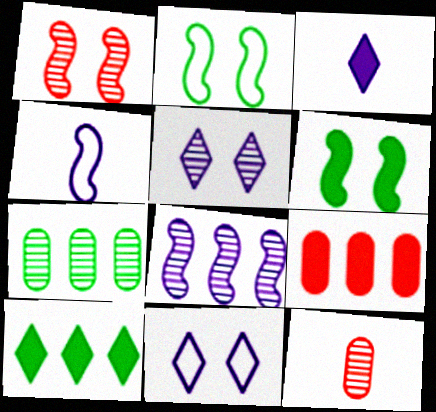[[3, 6, 9]]